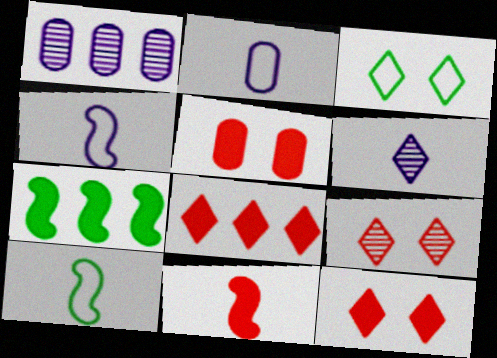[[1, 3, 11], 
[1, 10, 12], 
[2, 7, 9], 
[3, 6, 8], 
[5, 8, 11]]